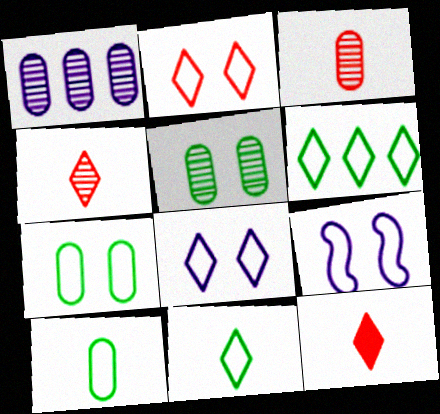[[1, 3, 5], 
[2, 7, 9]]